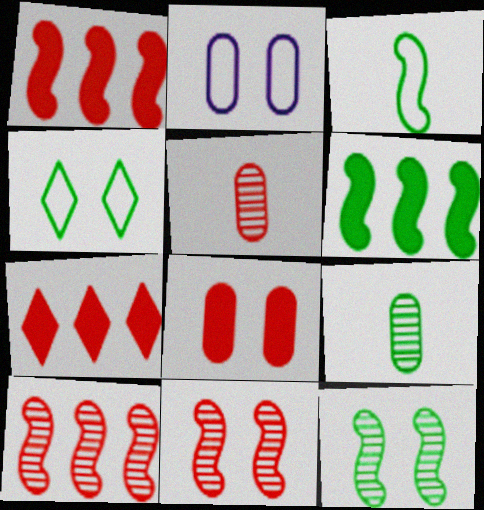[[3, 6, 12], 
[4, 6, 9]]